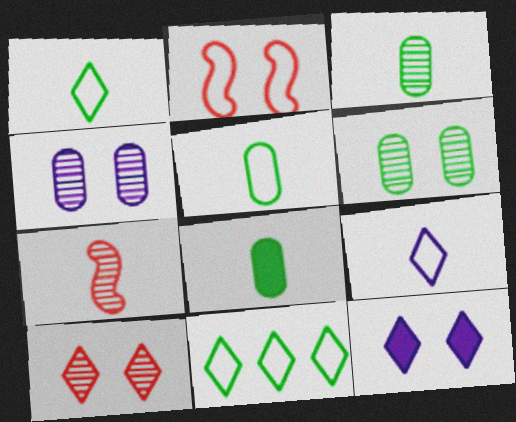[[2, 6, 12], 
[3, 5, 8], 
[7, 8, 9]]